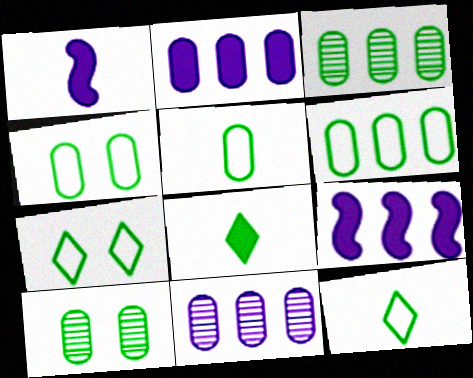[[4, 5, 6]]